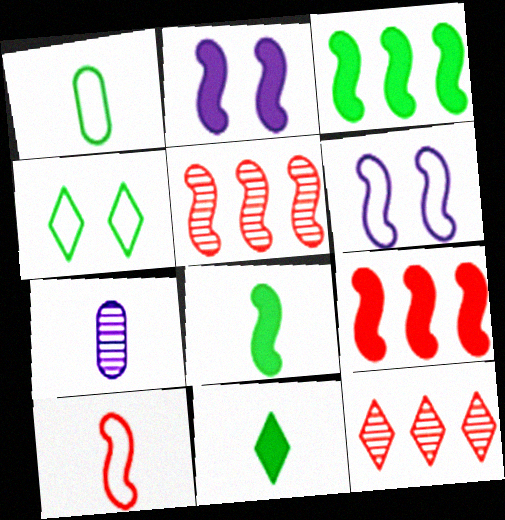[[1, 2, 12], 
[2, 8, 9], 
[4, 7, 9], 
[5, 6, 8], 
[7, 10, 11]]